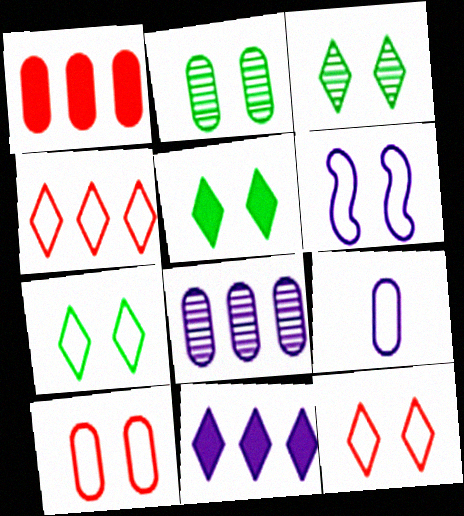[[1, 2, 9], 
[3, 5, 7], 
[6, 7, 10]]